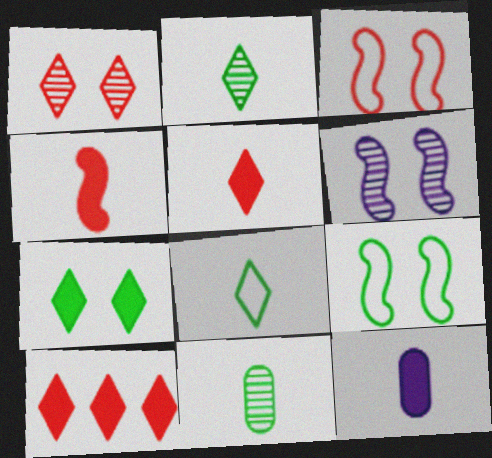[]